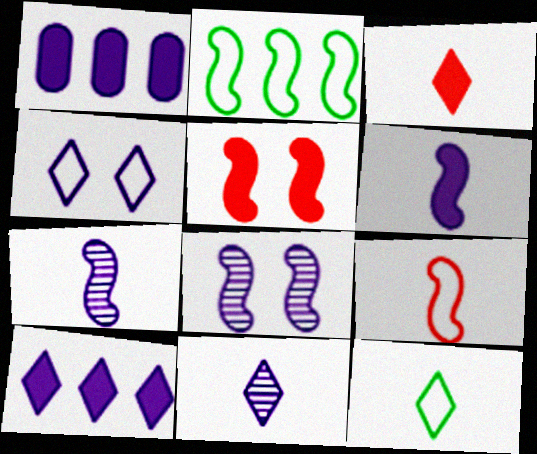[[1, 4, 7], 
[2, 5, 7], 
[3, 11, 12], 
[4, 10, 11]]